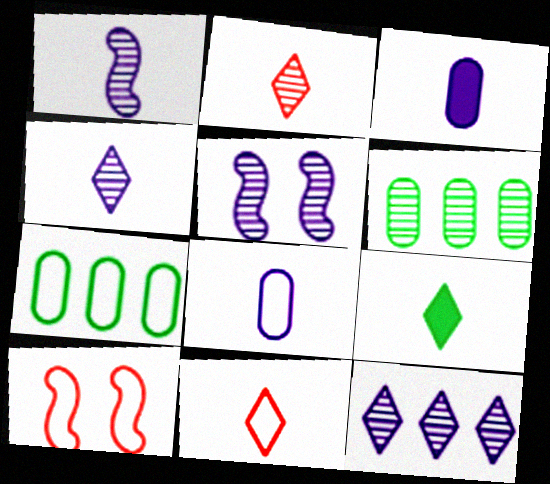[[2, 5, 6], 
[4, 9, 11]]